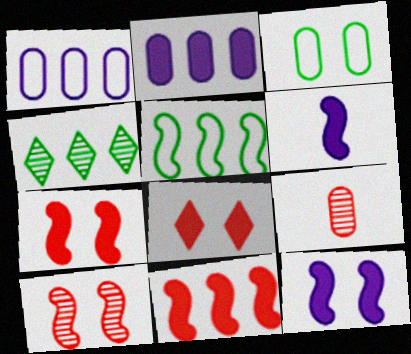[[1, 4, 11], 
[2, 3, 9], 
[5, 6, 10]]